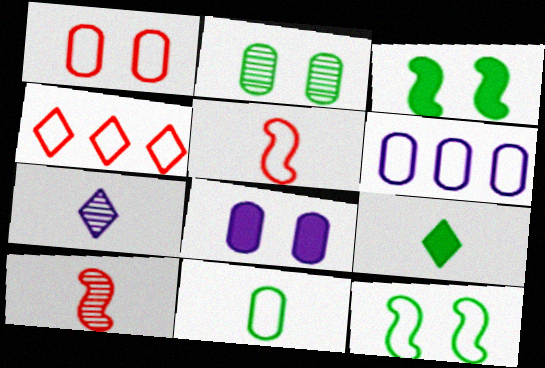[[1, 2, 8], 
[1, 4, 5], 
[1, 6, 11]]